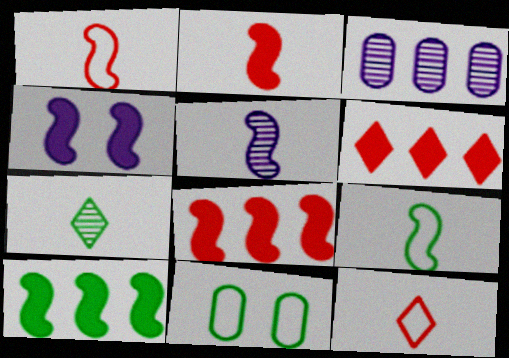[[2, 4, 10], 
[2, 5, 9], 
[5, 6, 11], 
[7, 10, 11]]